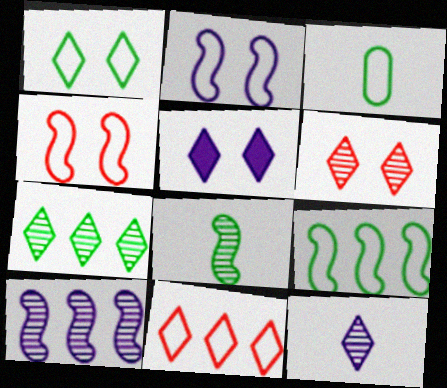[[1, 3, 9], 
[1, 5, 6], 
[2, 3, 11], 
[6, 7, 12]]